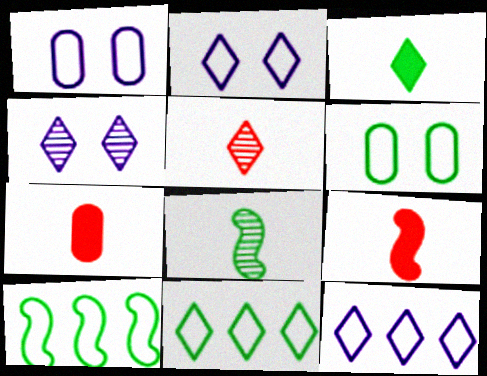[[4, 7, 10]]